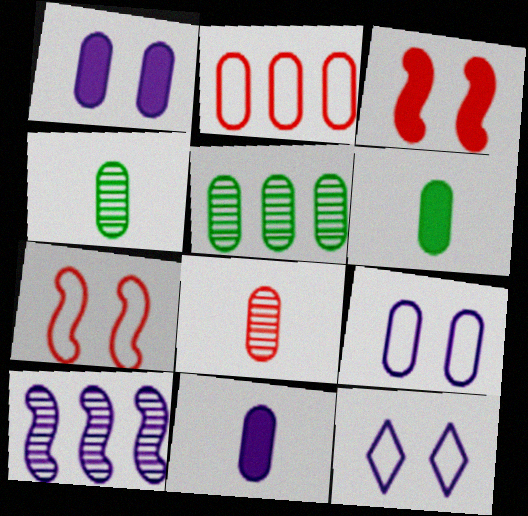[[1, 2, 4], 
[10, 11, 12]]